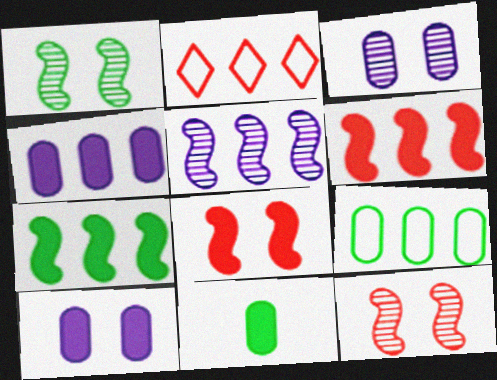[]